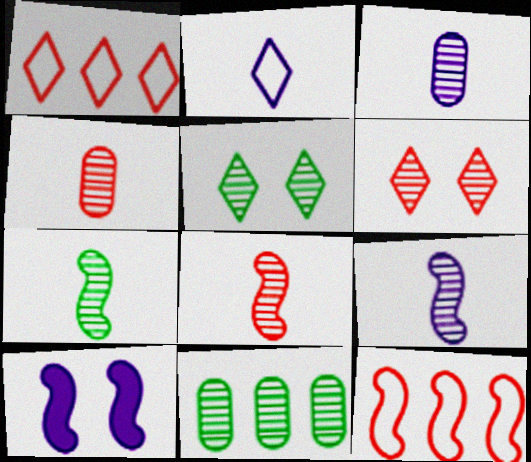[[5, 7, 11], 
[6, 9, 11], 
[7, 8, 9], 
[7, 10, 12]]